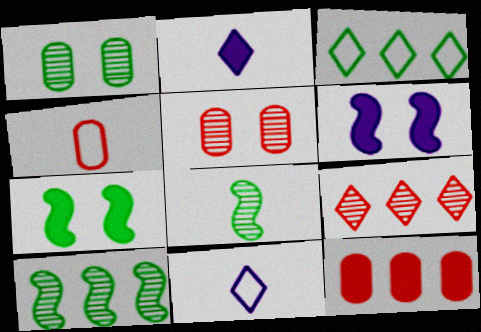[[2, 4, 8], 
[2, 7, 12], 
[4, 5, 12]]